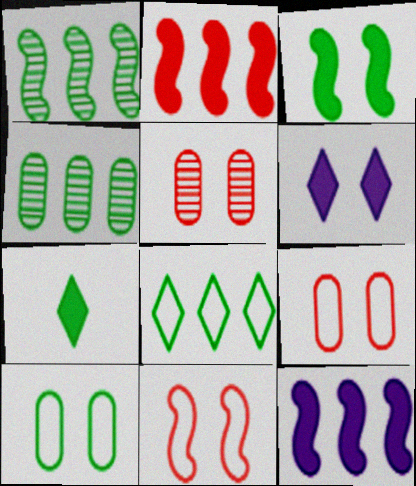[[1, 7, 10]]